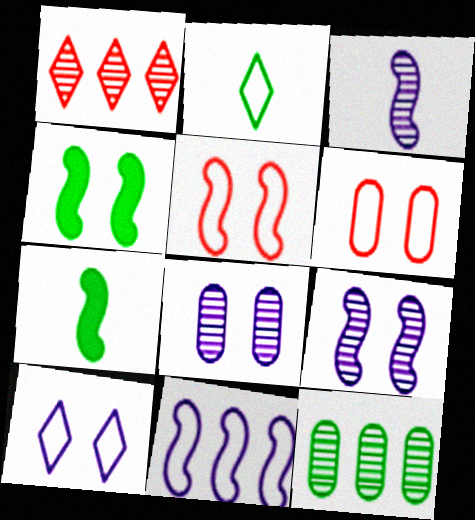[[2, 4, 12], 
[2, 6, 11], 
[4, 5, 9]]